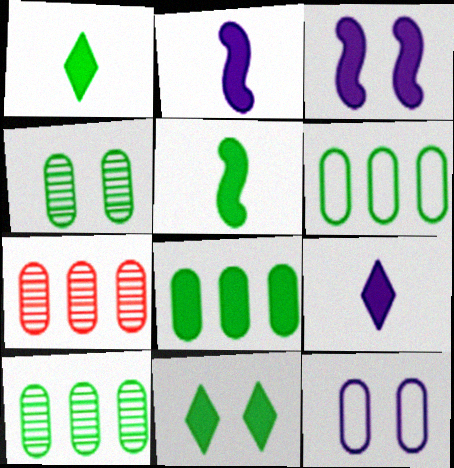[[5, 8, 11], 
[6, 8, 10]]